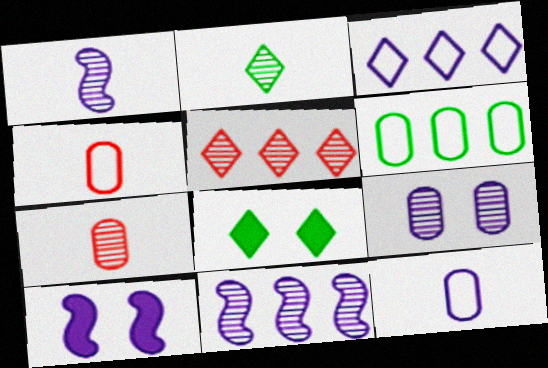[[1, 2, 7], 
[4, 8, 11]]